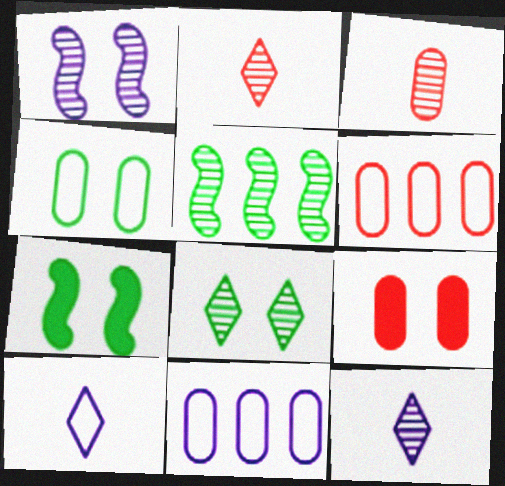[[2, 7, 11], 
[3, 6, 9], 
[4, 7, 8], 
[5, 9, 10], 
[6, 7, 12]]